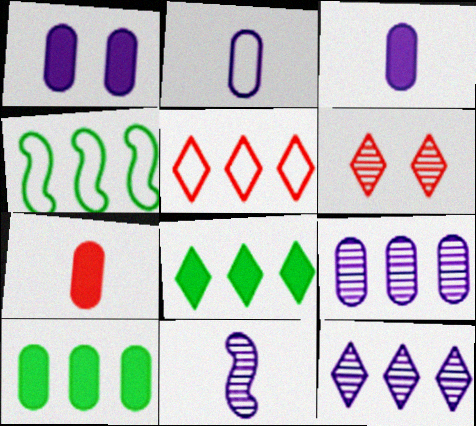[[1, 2, 9], 
[1, 7, 10], 
[3, 4, 6], 
[5, 8, 12]]